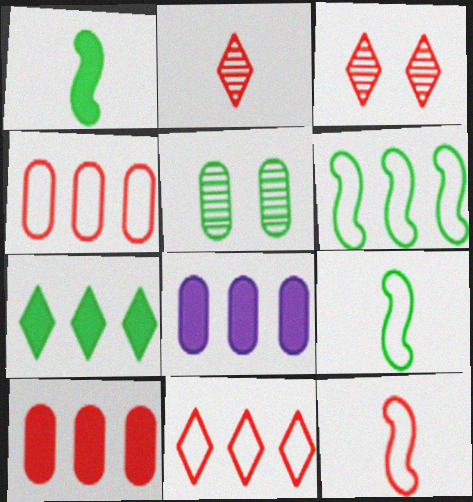[[3, 8, 9], 
[3, 10, 12], 
[5, 7, 9]]